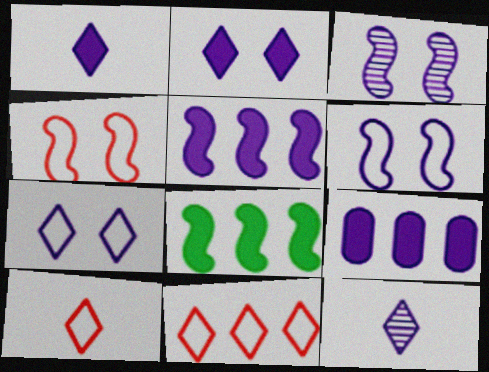[[6, 9, 12]]